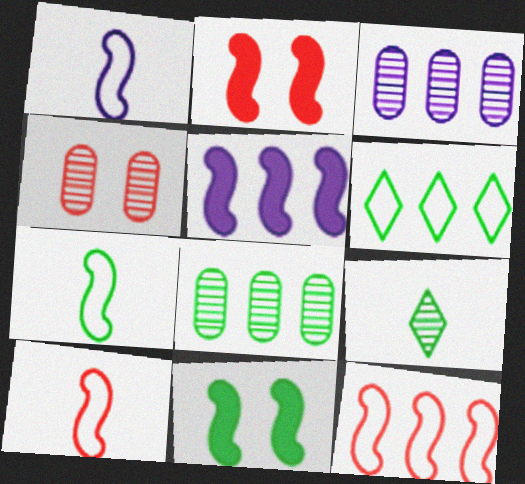[[1, 7, 10]]